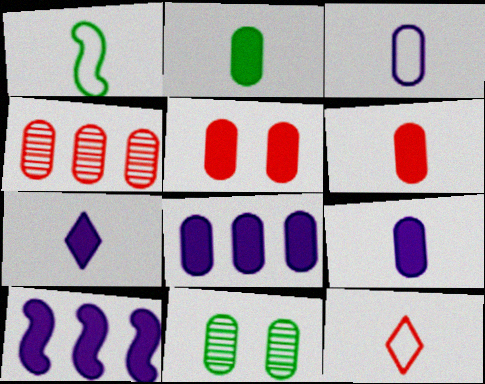[[1, 3, 12], 
[2, 5, 8], 
[2, 6, 9], 
[10, 11, 12]]